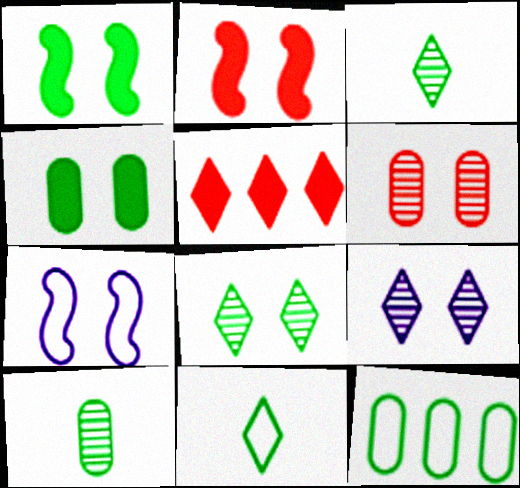[[1, 3, 12], 
[4, 10, 12], 
[5, 7, 10], 
[5, 9, 11]]